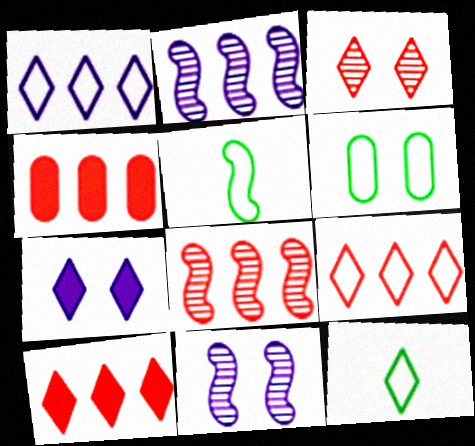[[4, 8, 9], 
[4, 11, 12]]